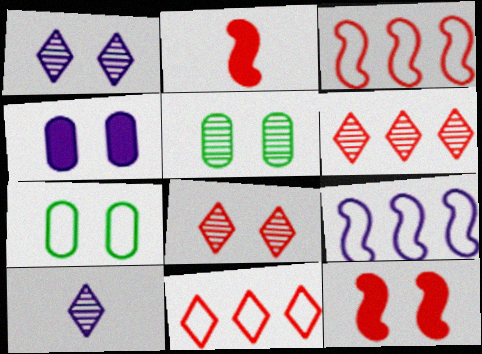[[1, 7, 12], 
[4, 9, 10]]